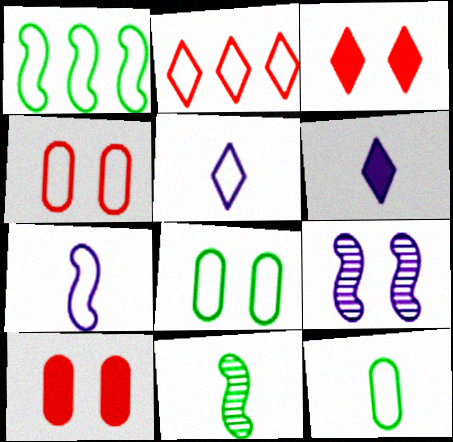[[1, 4, 5], 
[2, 7, 8], 
[3, 8, 9]]